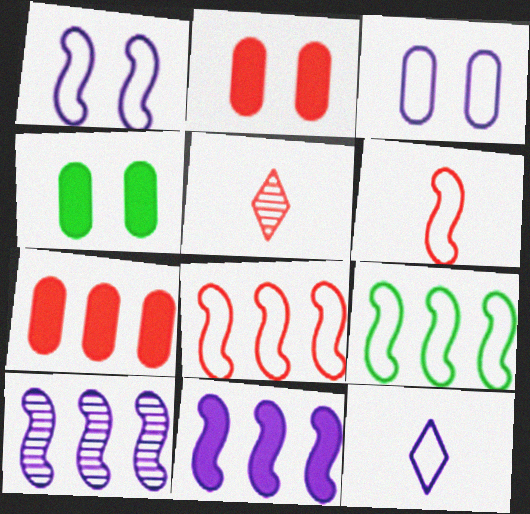[[1, 6, 9], 
[2, 5, 8]]